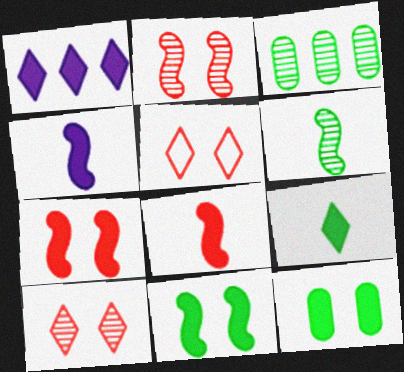[[1, 8, 12], 
[3, 4, 5]]